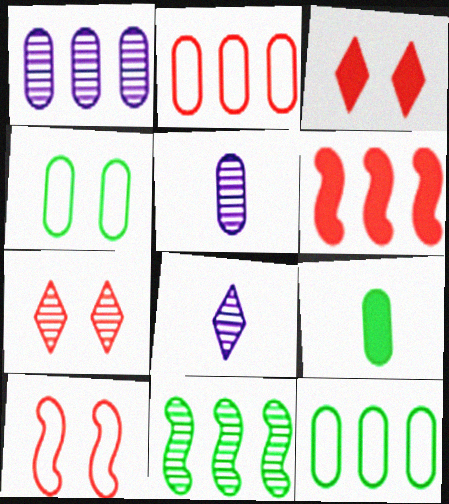[[4, 6, 8], 
[5, 7, 11]]